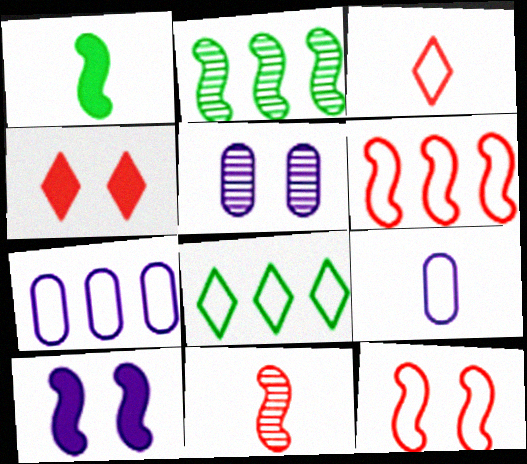[[2, 4, 9], 
[6, 7, 8], 
[8, 9, 12]]